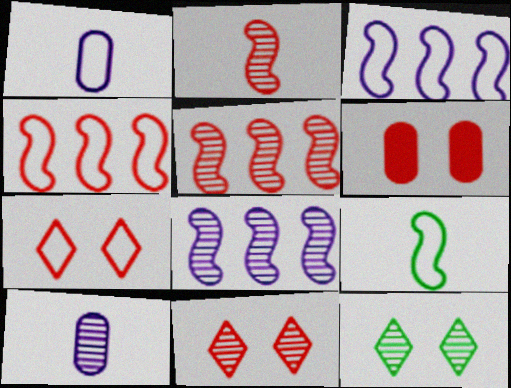[[5, 10, 12]]